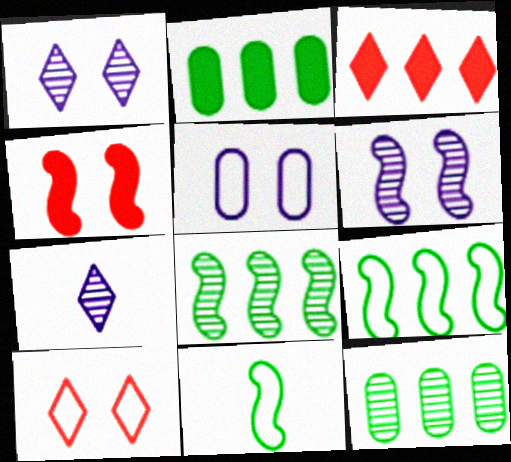[]